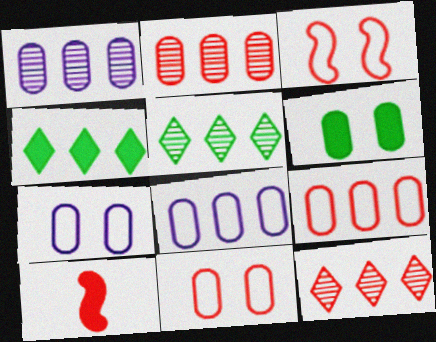[[5, 7, 10], 
[10, 11, 12]]